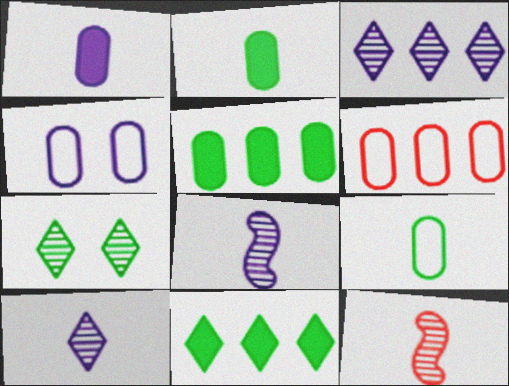[[4, 6, 9], 
[4, 11, 12]]